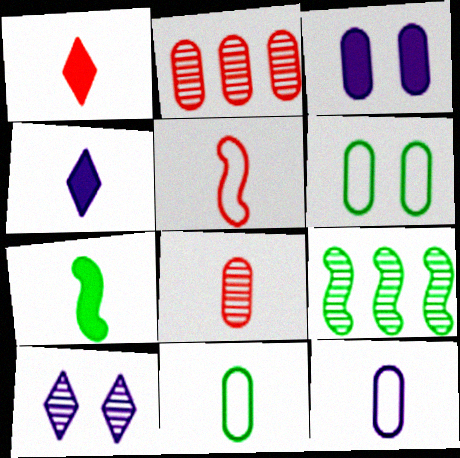[[1, 5, 8], 
[2, 3, 11], 
[8, 9, 10]]